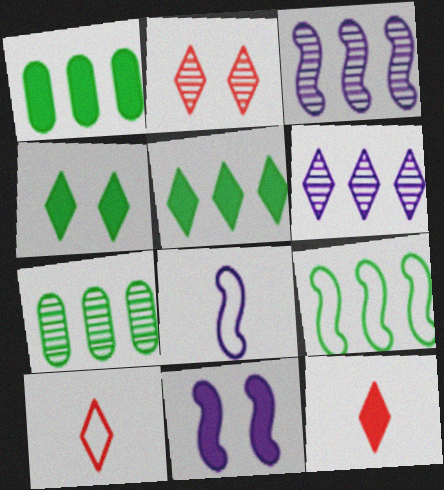[[1, 2, 8], 
[1, 11, 12], 
[3, 8, 11], 
[4, 6, 10], 
[5, 7, 9], 
[7, 10, 11]]